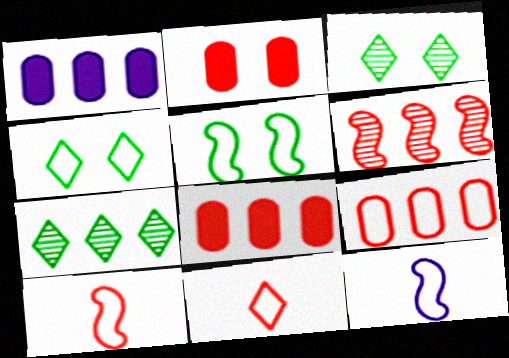[[1, 3, 10], 
[2, 6, 11], 
[2, 7, 12], 
[3, 8, 12], 
[4, 9, 12]]